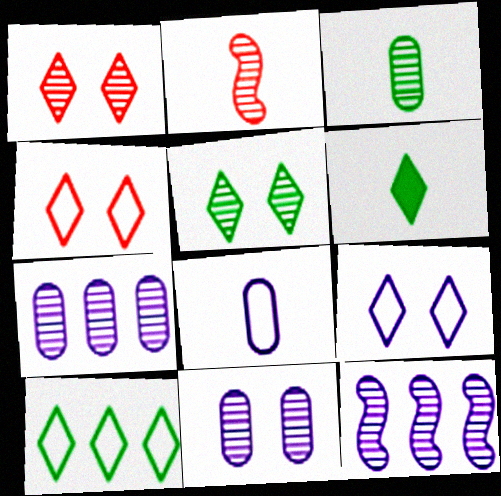[[1, 3, 12], 
[2, 5, 7], 
[2, 6, 8], 
[5, 6, 10]]